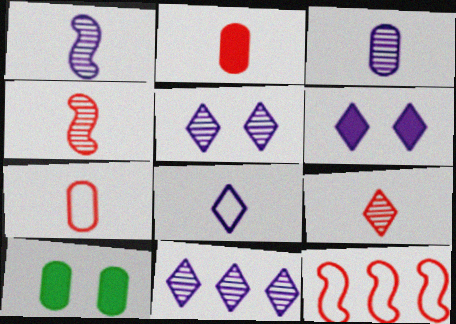[[6, 8, 11]]